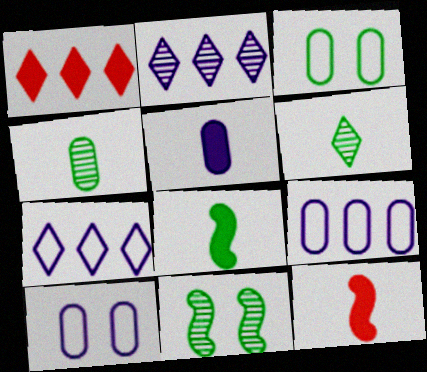[[2, 3, 12]]